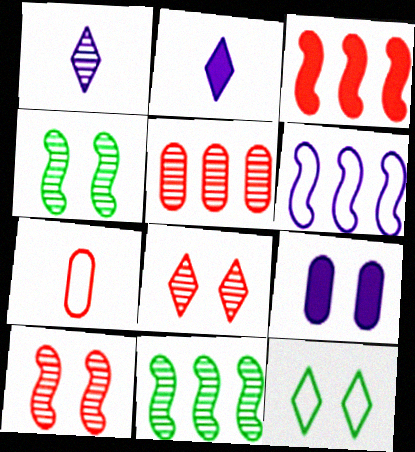[[1, 4, 5], 
[1, 6, 9], 
[3, 6, 11], 
[3, 7, 8], 
[6, 7, 12], 
[9, 10, 12]]